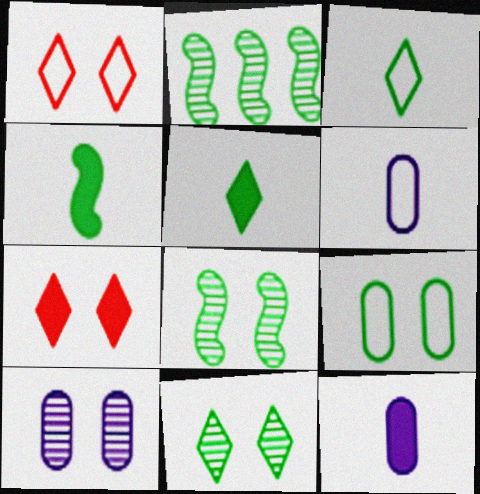[[1, 2, 12], 
[2, 5, 9], 
[2, 6, 7]]